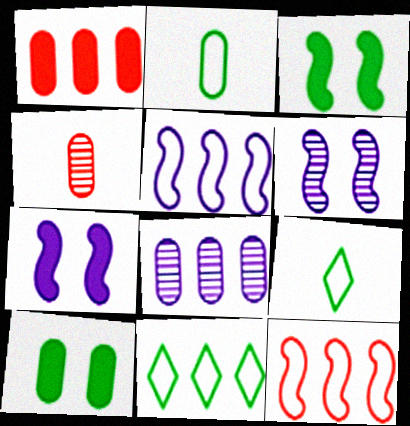[[1, 6, 9], 
[4, 7, 11]]